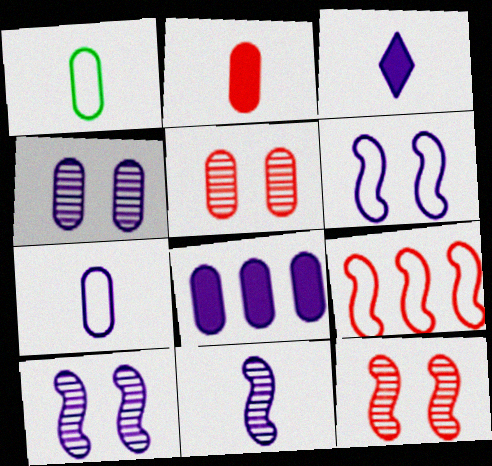[[1, 5, 8], 
[3, 7, 11], 
[4, 7, 8]]